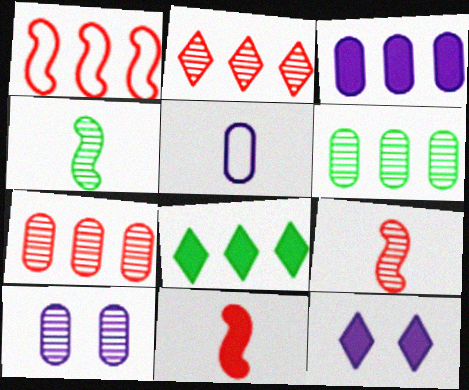[[2, 4, 10], 
[3, 5, 10]]